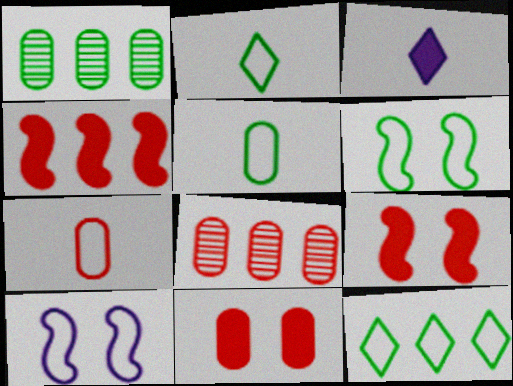[[3, 6, 8], 
[5, 6, 12], 
[7, 8, 11], 
[7, 10, 12]]